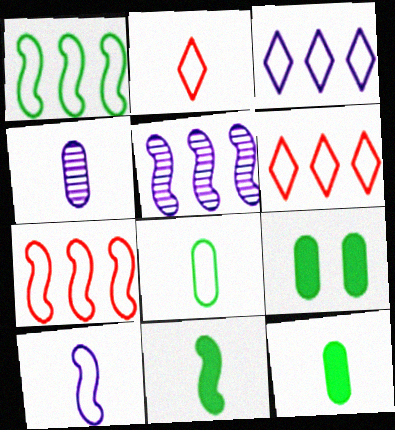[[2, 4, 11], 
[2, 5, 9], 
[2, 8, 10]]